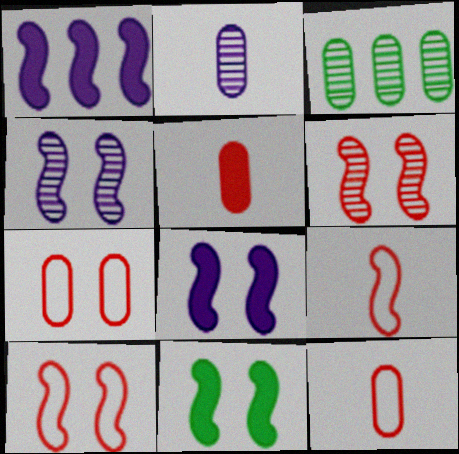[[4, 10, 11]]